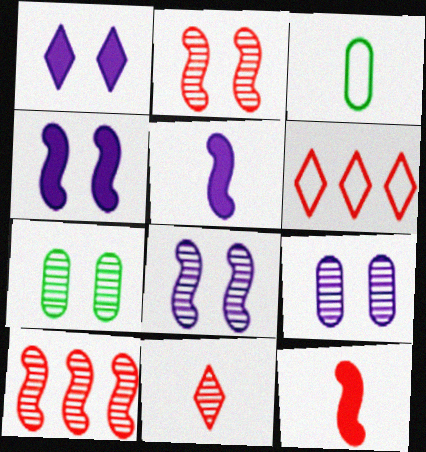[[1, 3, 10], 
[3, 5, 11], 
[5, 6, 7]]